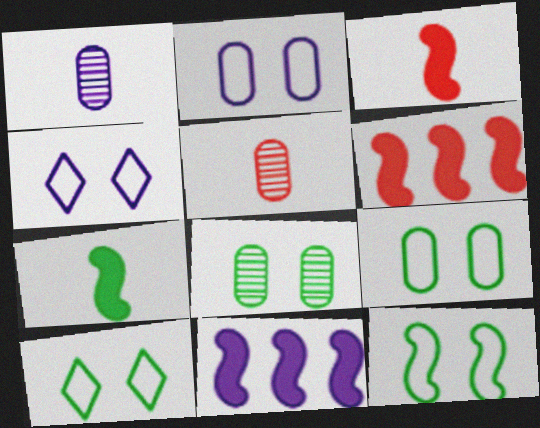[[1, 4, 11], 
[1, 6, 10], 
[5, 10, 11], 
[9, 10, 12]]